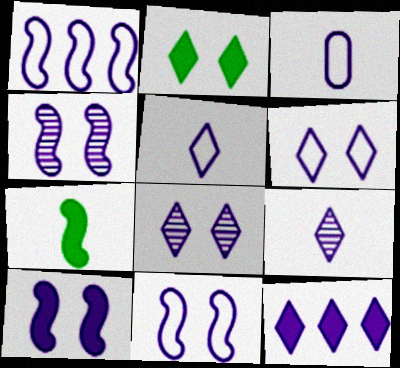[[1, 3, 6], 
[3, 4, 12], 
[4, 10, 11], 
[5, 8, 12], 
[6, 9, 12]]